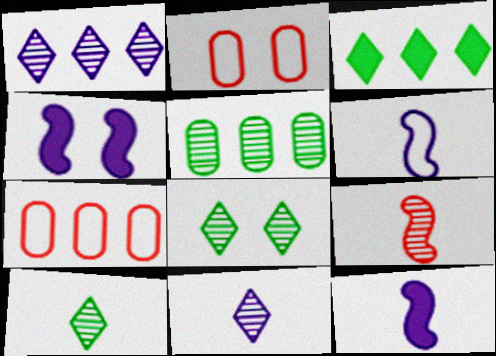[[2, 4, 8], 
[4, 7, 10], 
[7, 8, 12]]